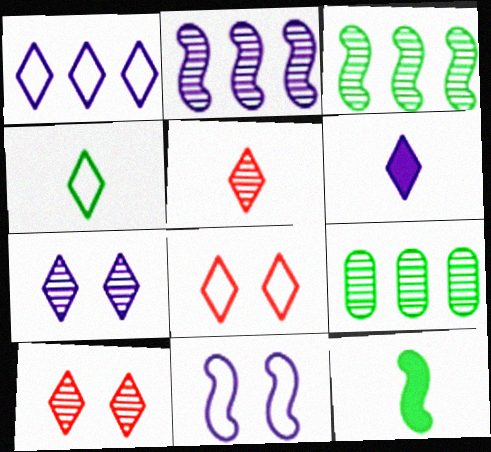[[1, 4, 8], 
[1, 6, 7], 
[4, 5, 6]]